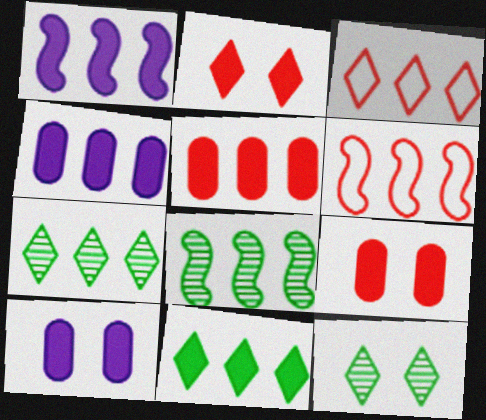[[1, 5, 11], 
[1, 6, 8], 
[3, 4, 8], 
[4, 6, 7]]